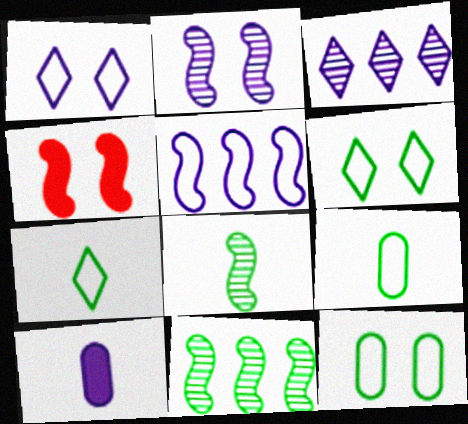[[3, 4, 9], 
[4, 5, 8]]